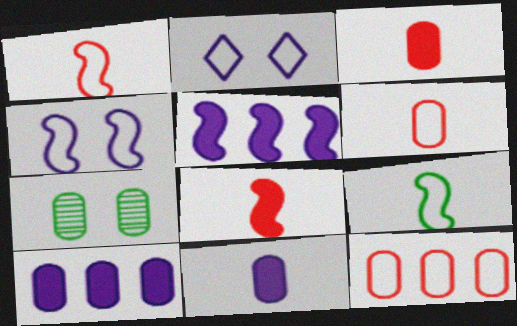[[2, 9, 12], 
[6, 7, 10], 
[7, 11, 12]]